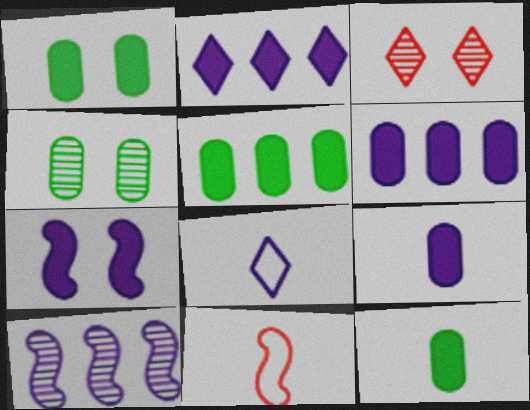[[1, 5, 12], 
[2, 4, 11], 
[2, 7, 9]]